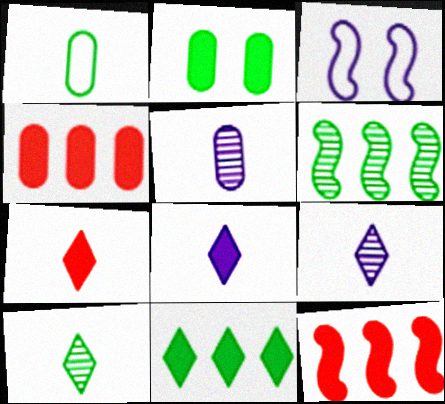[[2, 8, 12], 
[3, 4, 10]]